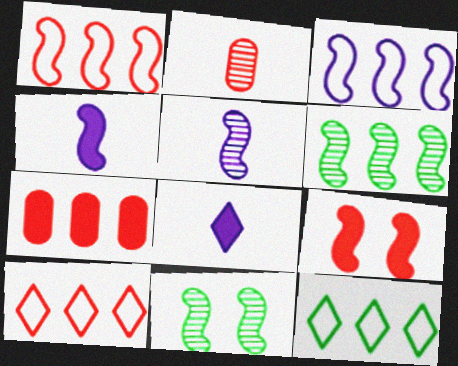[[1, 4, 11], 
[2, 9, 10]]